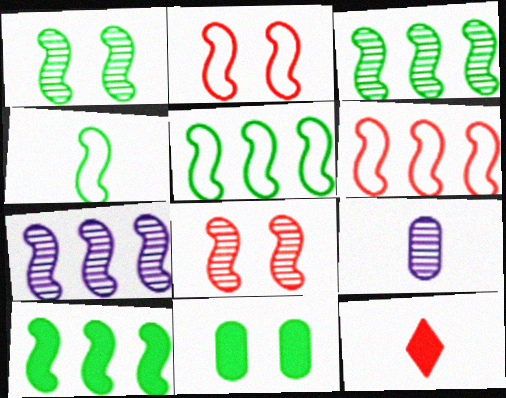[[1, 4, 10], 
[3, 5, 10], 
[4, 9, 12], 
[6, 7, 10]]